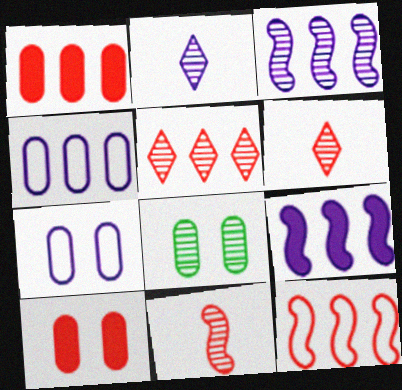[[1, 5, 12], 
[2, 7, 9], 
[3, 6, 8], 
[6, 10, 12], 
[7, 8, 10]]